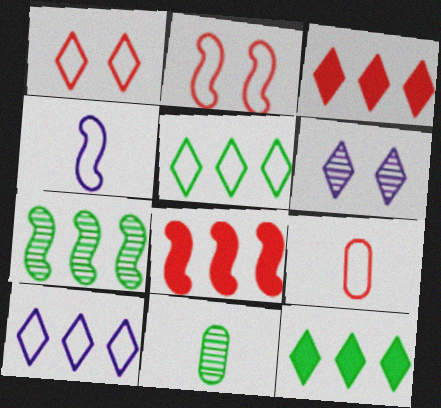[]